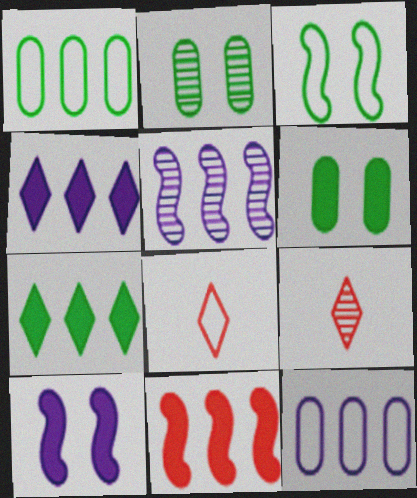[[1, 9, 10], 
[2, 5, 9], 
[3, 8, 12], 
[4, 5, 12], 
[5, 6, 8]]